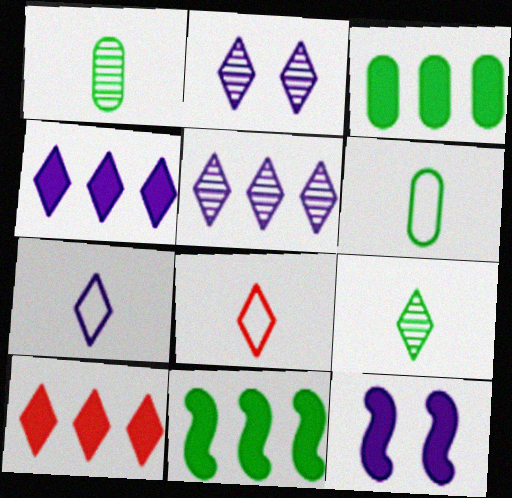[[2, 4, 7]]